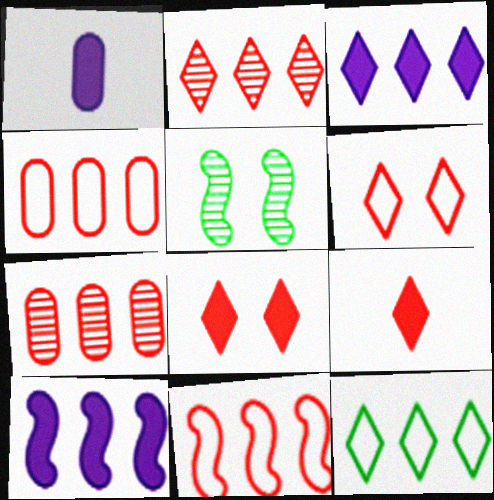[[2, 3, 12], 
[2, 6, 9], 
[7, 10, 12]]